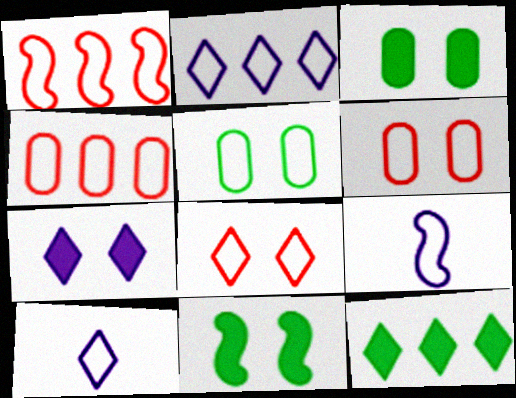[[1, 5, 10]]